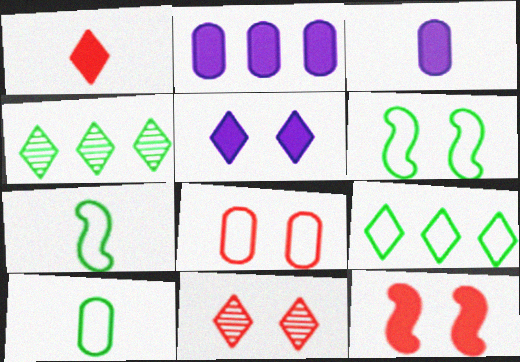[[2, 7, 11], 
[6, 9, 10], 
[8, 11, 12]]